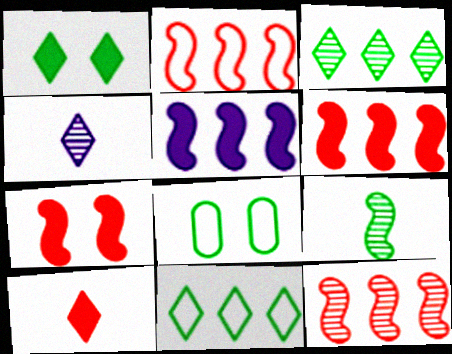[[2, 6, 12], 
[4, 6, 8]]